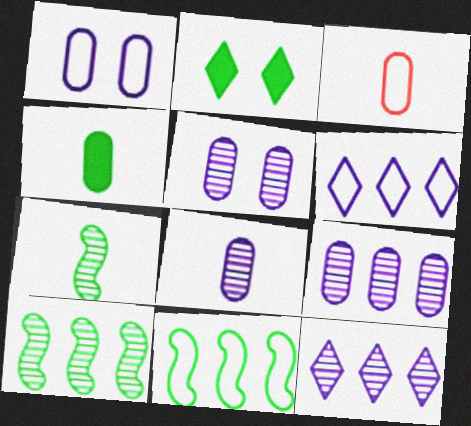[[3, 4, 8], 
[5, 8, 9]]